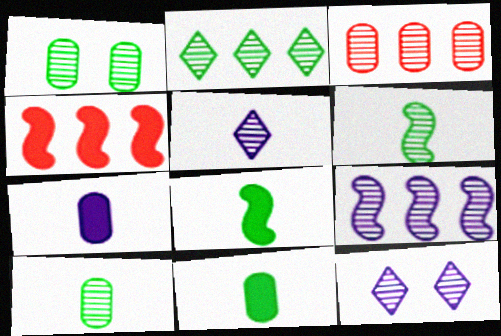[[1, 2, 6], 
[2, 3, 9], 
[3, 6, 12]]